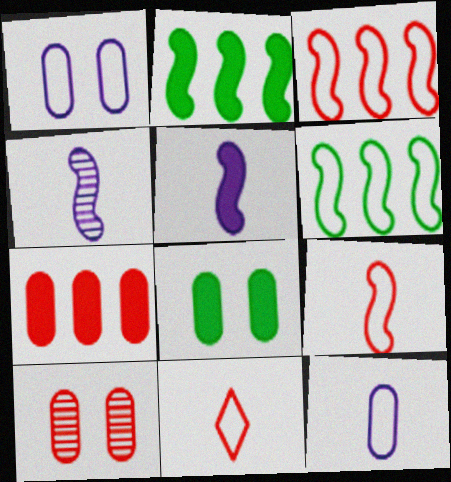[[1, 6, 11], 
[1, 8, 10]]